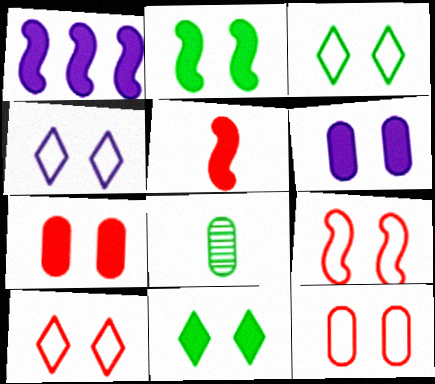[[1, 2, 5], 
[1, 8, 10], 
[3, 4, 10], 
[9, 10, 12]]